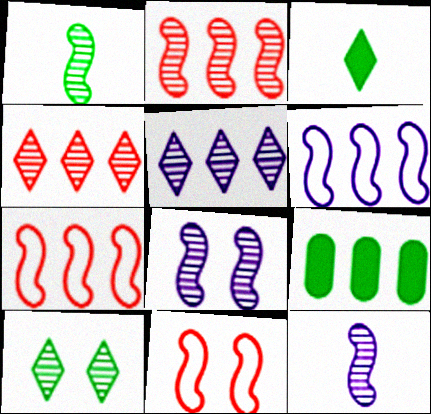[[1, 2, 8], 
[4, 6, 9], 
[5, 7, 9]]